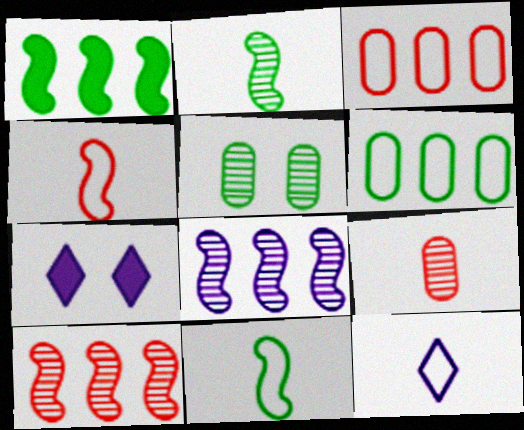[[2, 3, 7]]